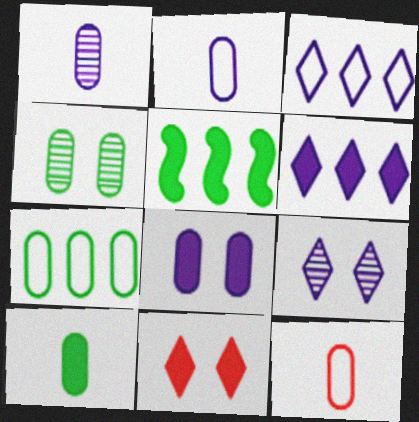[[1, 10, 12], 
[4, 7, 10], 
[5, 9, 12]]